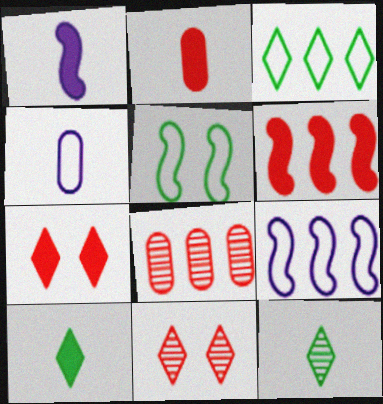[[1, 2, 10], 
[2, 6, 7]]